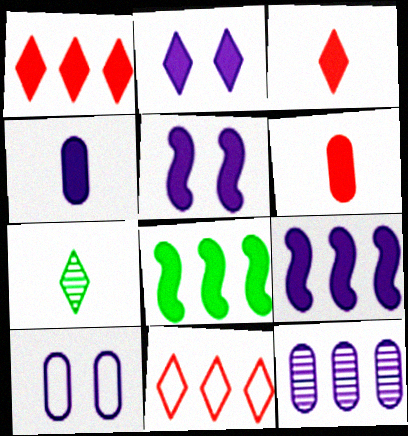[[2, 4, 9], 
[2, 6, 8], 
[2, 7, 11], 
[4, 10, 12], 
[8, 11, 12]]